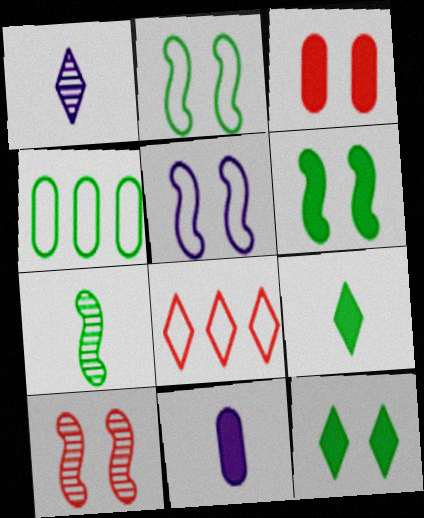[[1, 8, 12], 
[4, 7, 12], 
[5, 6, 10]]